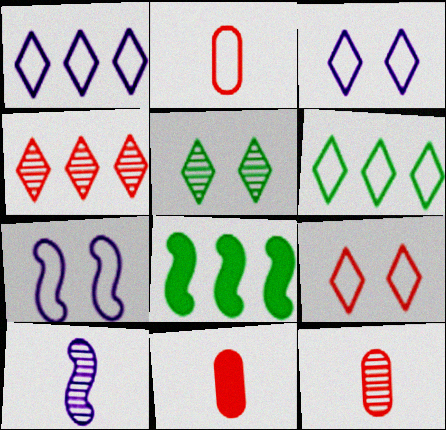[[2, 6, 7], 
[2, 11, 12], 
[3, 8, 12]]